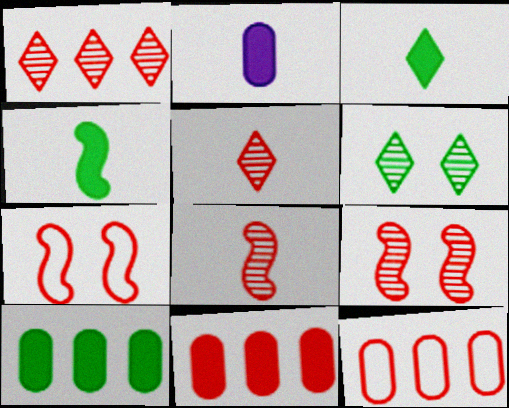[[5, 7, 11]]